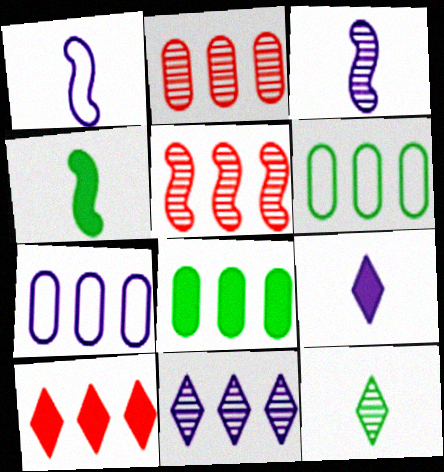[[2, 7, 8]]